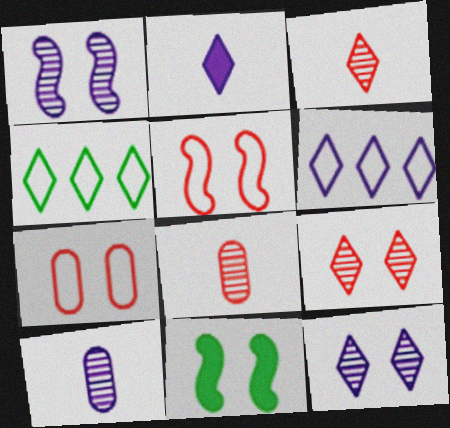[[1, 5, 11], 
[2, 4, 9], 
[2, 6, 12], 
[6, 8, 11], 
[7, 11, 12]]